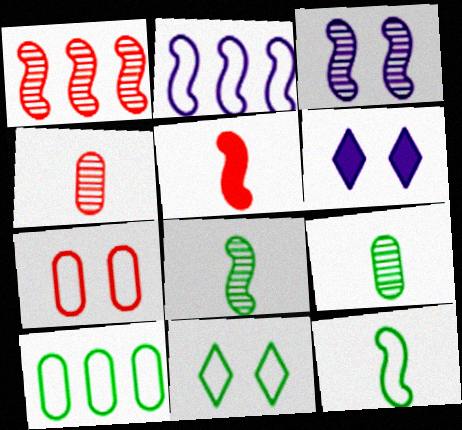[[1, 3, 8], 
[10, 11, 12]]